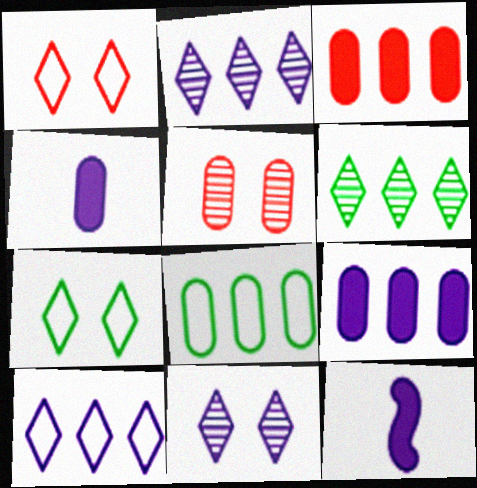[[4, 5, 8]]